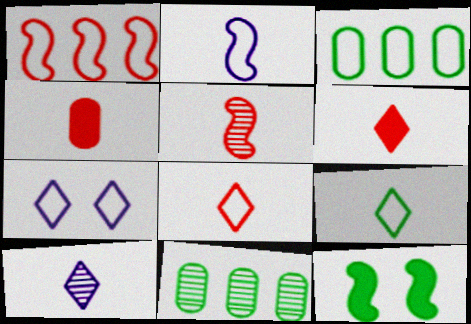[[4, 5, 8], 
[6, 9, 10], 
[9, 11, 12]]